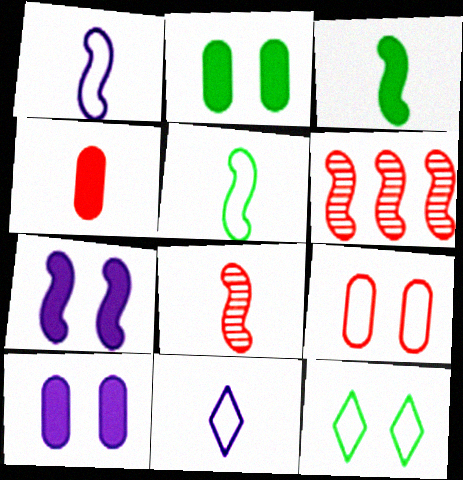[[1, 3, 8], 
[2, 6, 11], 
[5, 6, 7]]